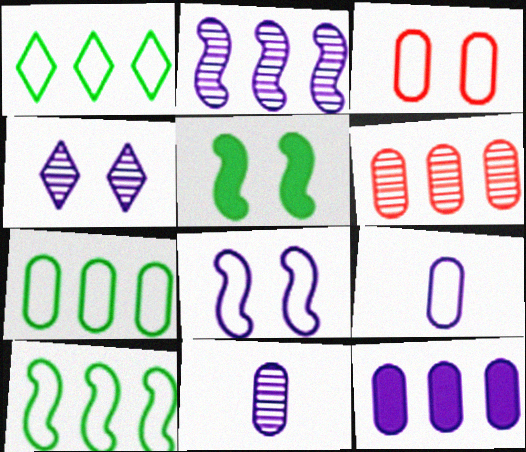[[1, 7, 10], 
[2, 4, 11], 
[3, 4, 5], 
[3, 7, 9], 
[6, 7, 12]]